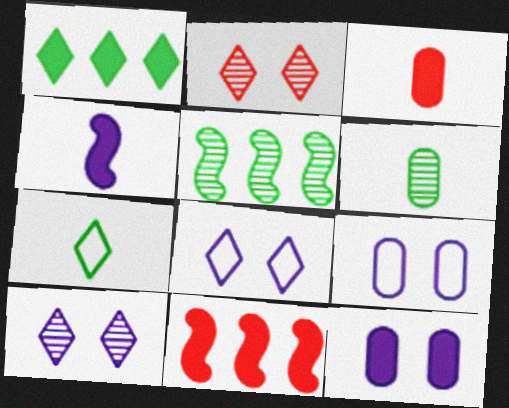[[3, 5, 8], 
[6, 8, 11]]